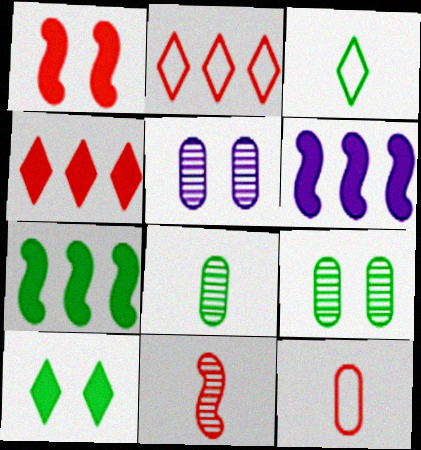[[3, 7, 9]]